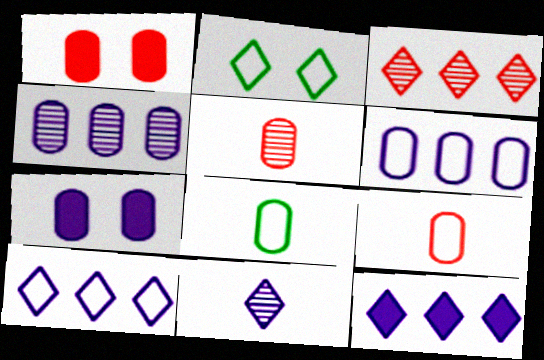[[1, 4, 8]]